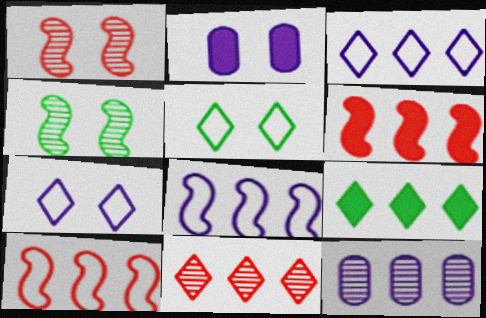[[1, 2, 5], 
[3, 9, 11], 
[9, 10, 12]]